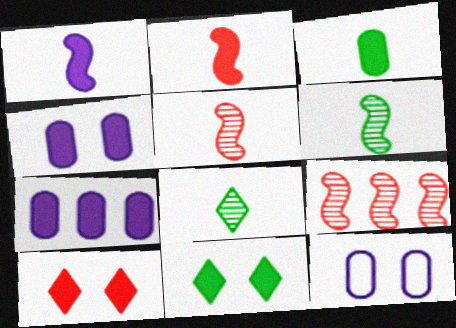[[2, 7, 11]]